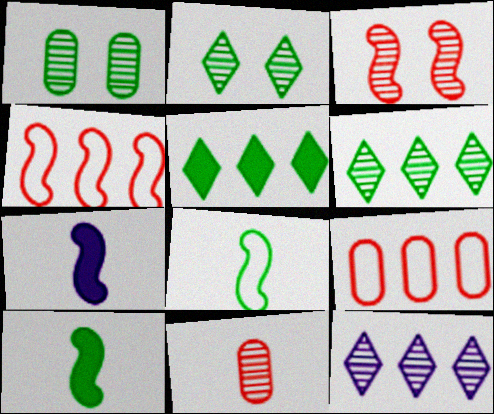[[1, 5, 8], 
[2, 7, 9]]